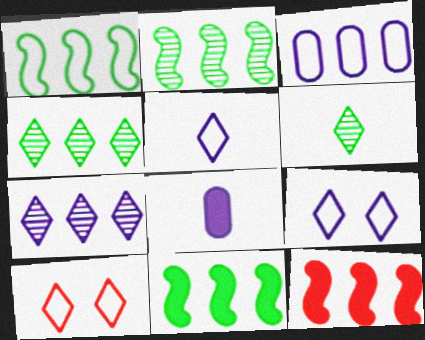[[1, 2, 11], 
[2, 8, 10], 
[3, 4, 12]]